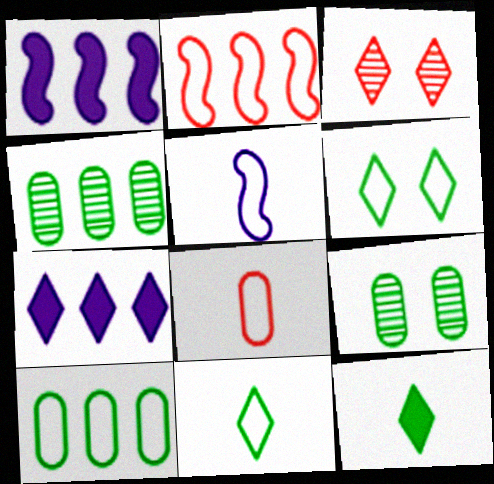[[2, 4, 7], 
[3, 7, 11], 
[5, 8, 11]]